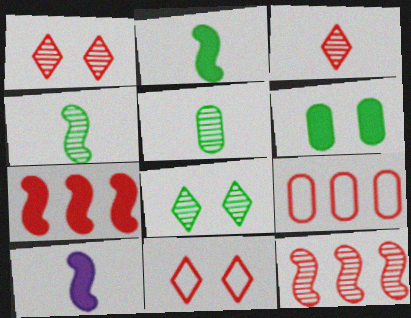[[8, 9, 10]]